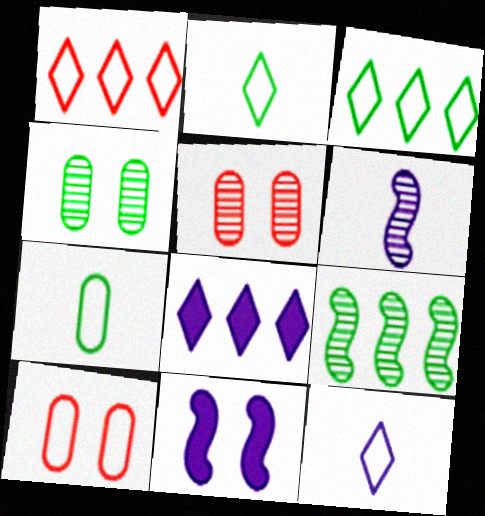[]